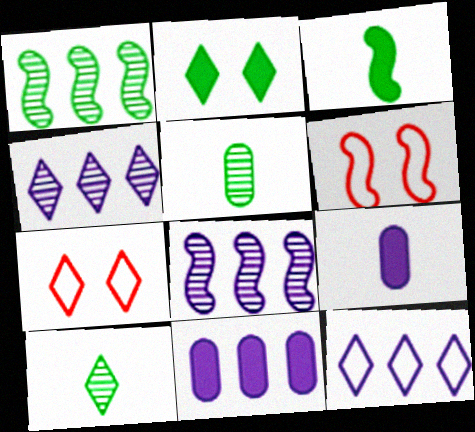[[1, 7, 9], 
[3, 6, 8], 
[6, 10, 11], 
[8, 11, 12]]